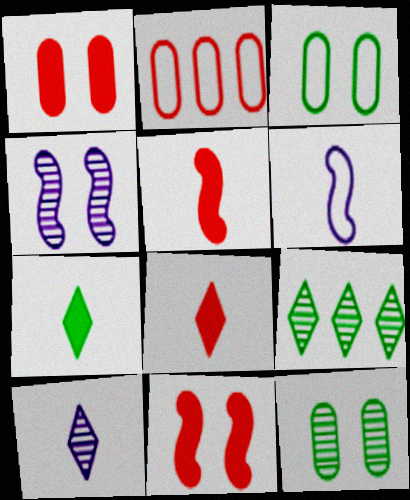[[1, 6, 9], 
[2, 4, 7]]